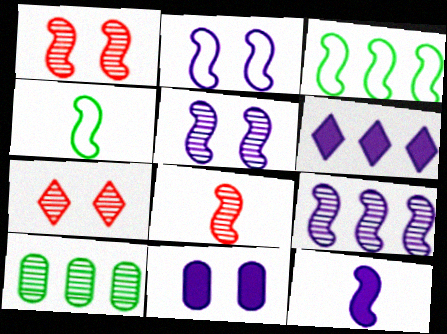[[1, 3, 12], 
[2, 9, 12], 
[4, 8, 12], 
[6, 11, 12]]